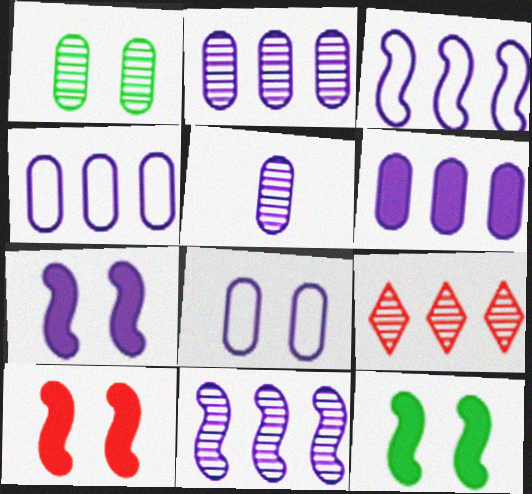[[2, 4, 6], 
[5, 6, 8], 
[7, 10, 12]]